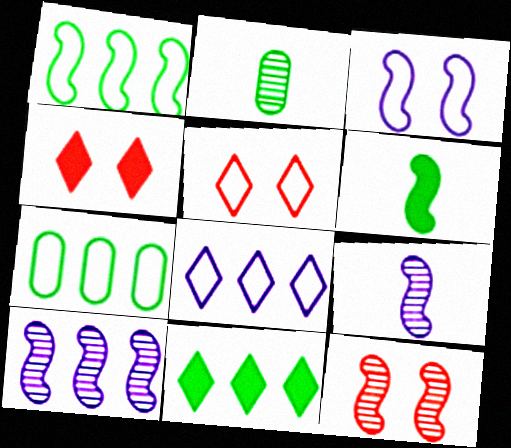[[4, 7, 9]]